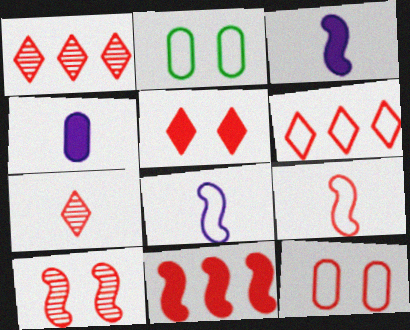[[1, 2, 3], 
[2, 6, 8], 
[5, 6, 7], 
[5, 10, 12], 
[6, 9, 12], 
[7, 11, 12], 
[9, 10, 11]]